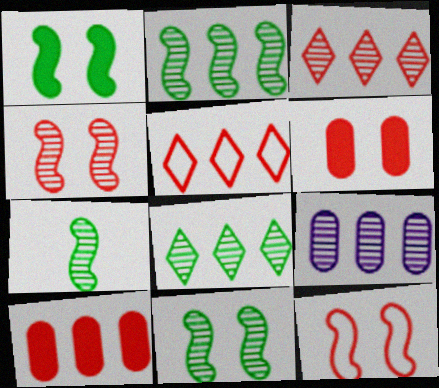[[2, 3, 9], 
[2, 7, 11]]